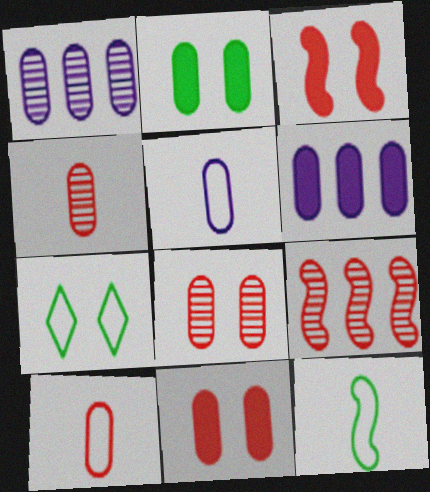[[1, 2, 10]]